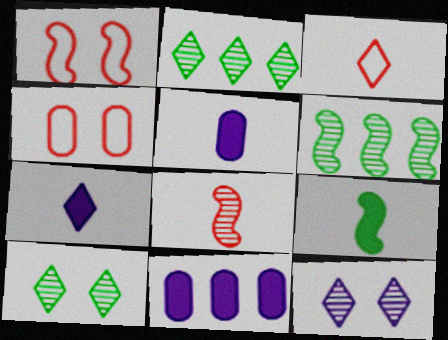[[1, 2, 5], 
[4, 6, 7]]